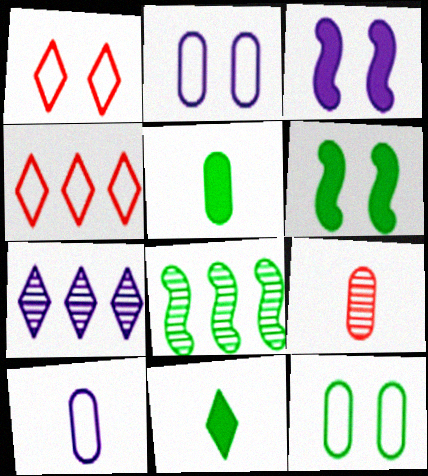[[1, 7, 11], 
[3, 7, 10], 
[5, 9, 10], 
[8, 11, 12]]